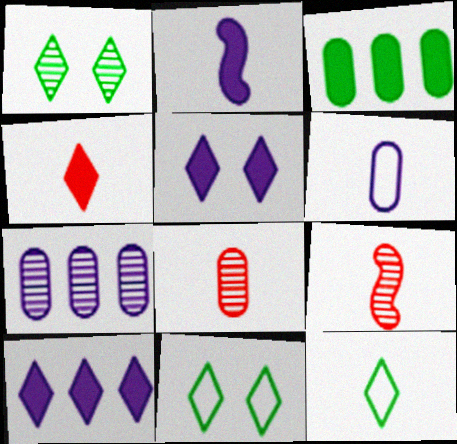[[1, 7, 9], 
[2, 8, 12]]